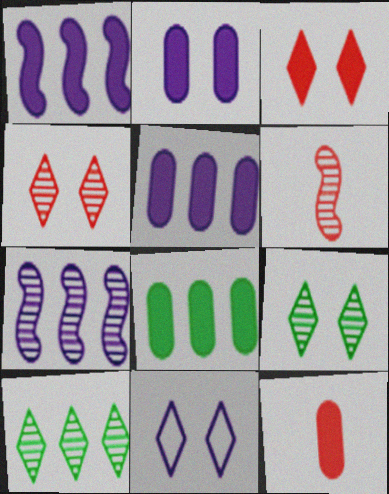[[2, 8, 12], 
[3, 9, 11], 
[6, 8, 11]]